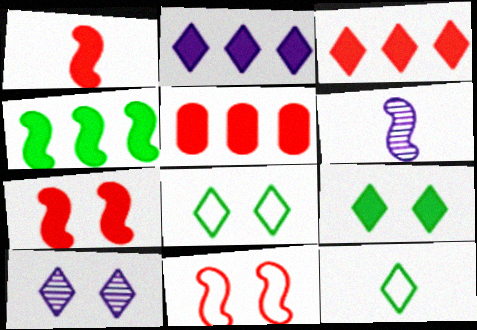[[2, 4, 5], 
[3, 10, 12], 
[4, 6, 11], 
[5, 6, 8]]